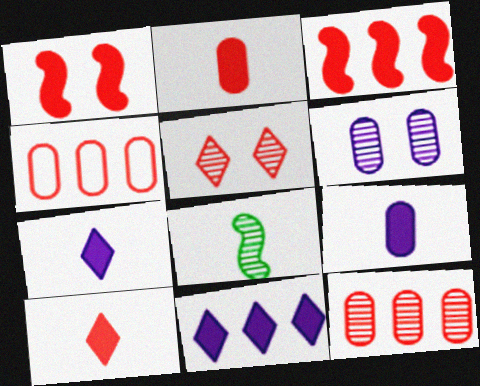[]